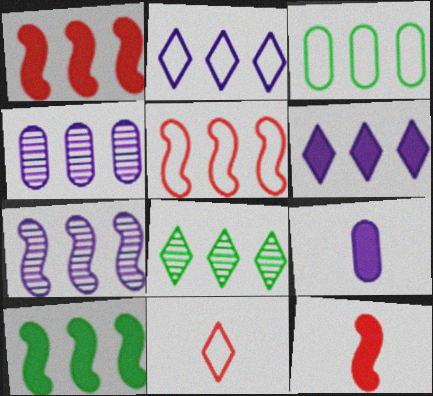[[2, 3, 5], 
[3, 8, 10], 
[5, 7, 10]]